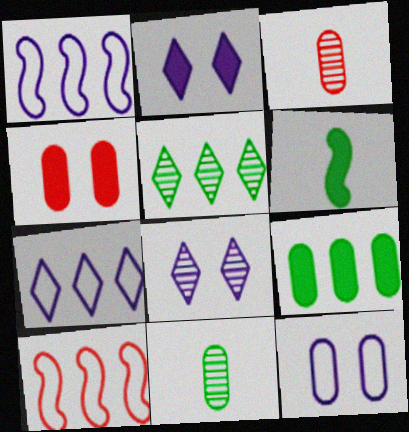[[2, 10, 11], 
[3, 9, 12]]